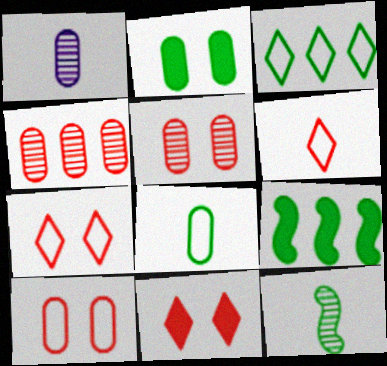[[1, 7, 9], 
[2, 3, 12]]